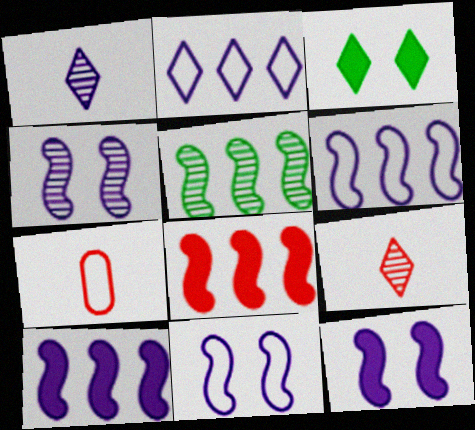[[2, 3, 9], 
[4, 11, 12], 
[5, 6, 8]]